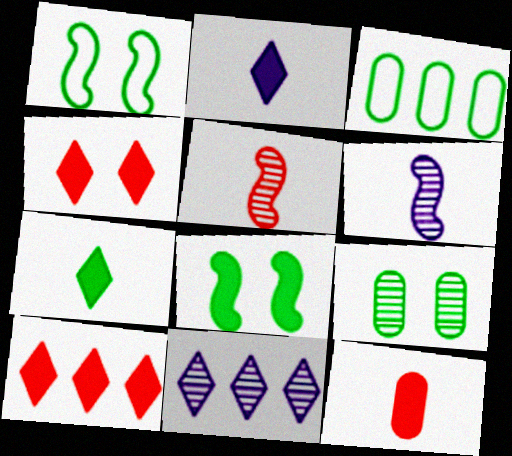[[1, 11, 12], 
[3, 4, 6], 
[5, 9, 11]]